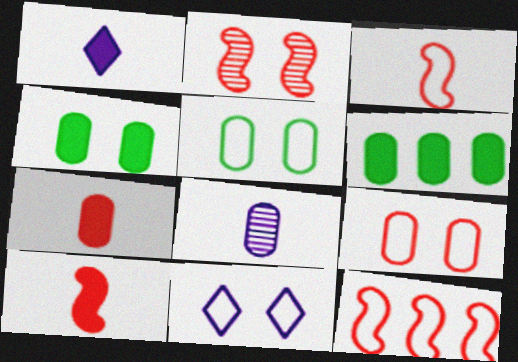[[2, 4, 11], 
[2, 10, 12], 
[6, 8, 9]]